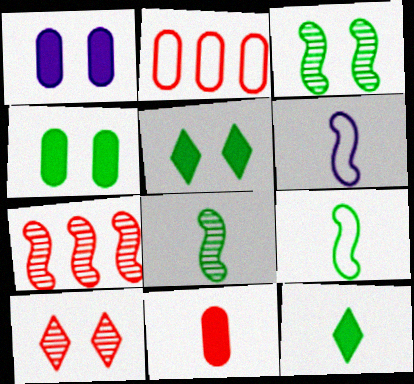[]